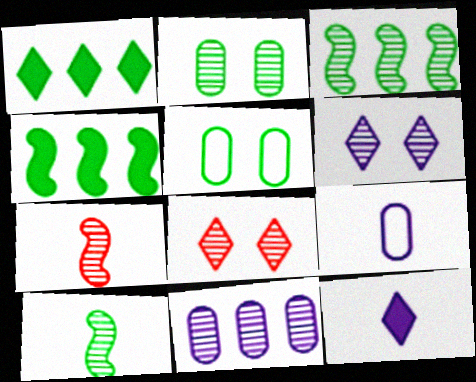[[1, 5, 10], 
[4, 8, 9], 
[8, 10, 11]]